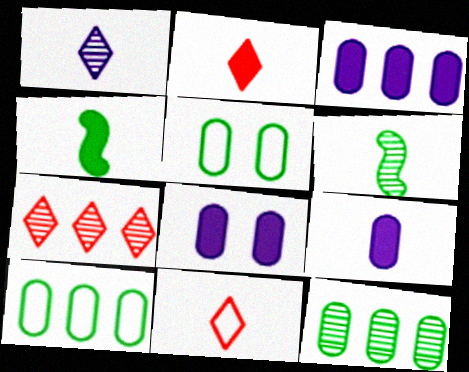[[2, 4, 9], 
[3, 8, 9], 
[6, 9, 11]]